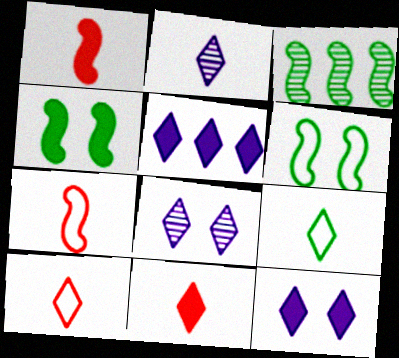[[2, 9, 11]]